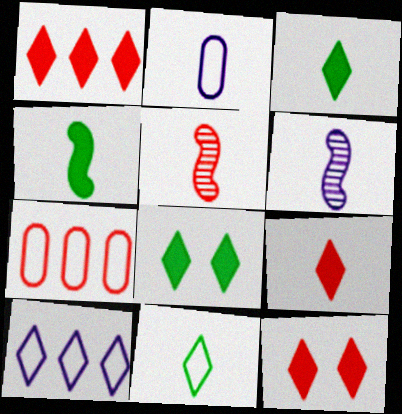[[1, 9, 12], 
[2, 3, 5], 
[5, 7, 12], 
[6, 7, 8]]